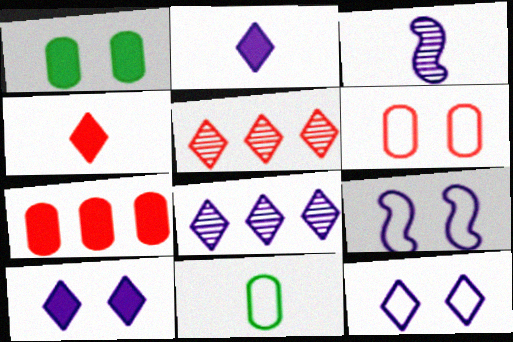[[2, 8, 12], 
[3, 4, 11]]